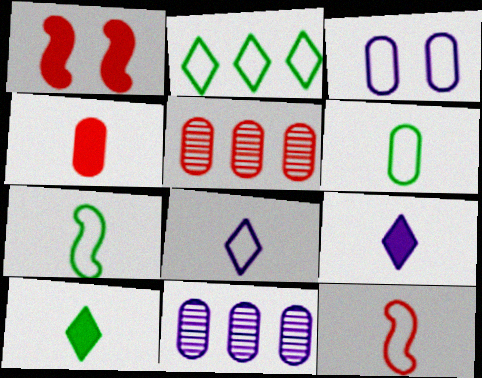[[2, 3, 12], 
[6, 8, 12]]